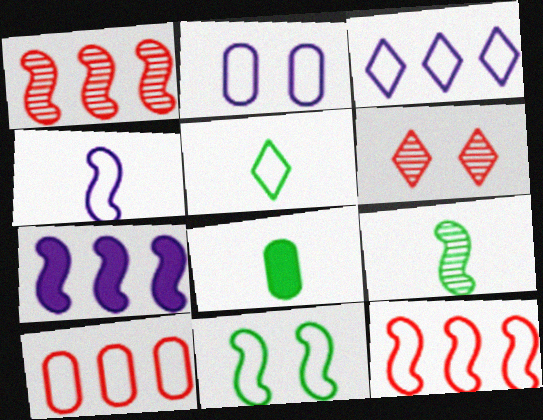[[2, 3, 4], 
[2, 5, 12], 
[4, 11, 12], 
[5, 8, 9]]